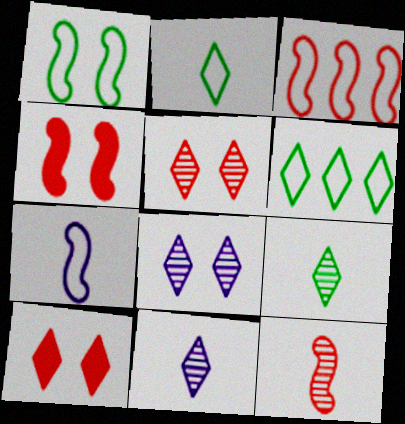[[1, 3, 7], 
[3, 4, 12], 
[6, 10, 11]]